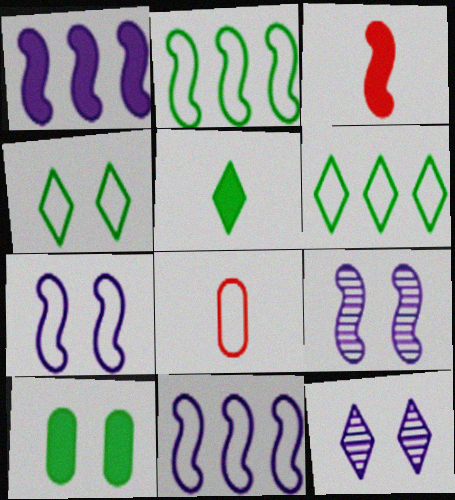[[2, 3, 9], 
[4, 8, 11], 
[6, 7, 8]]